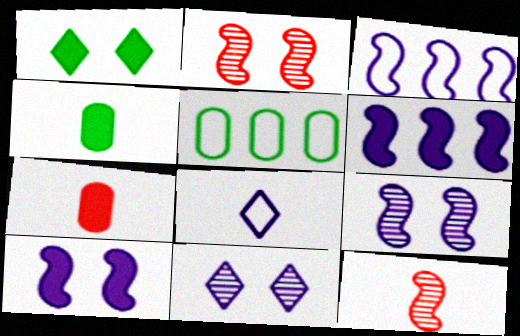[[1, 6, 7], 
[4, 8, 12]]